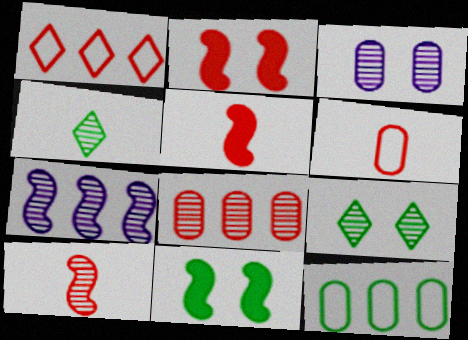[[4, 11, 12]]